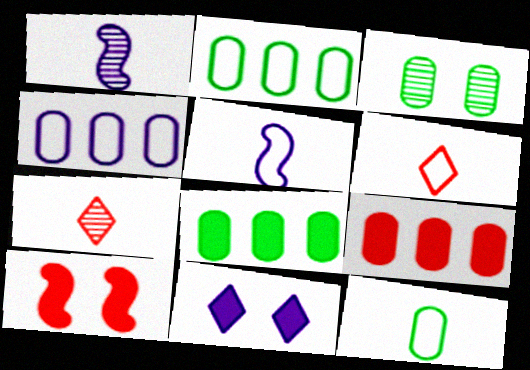[[1, 4, 11], 
[3, 8, 12], 
[5, 6, 12]]